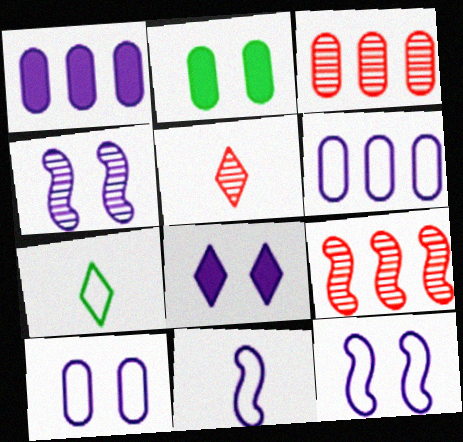[[4, 8, 10]]